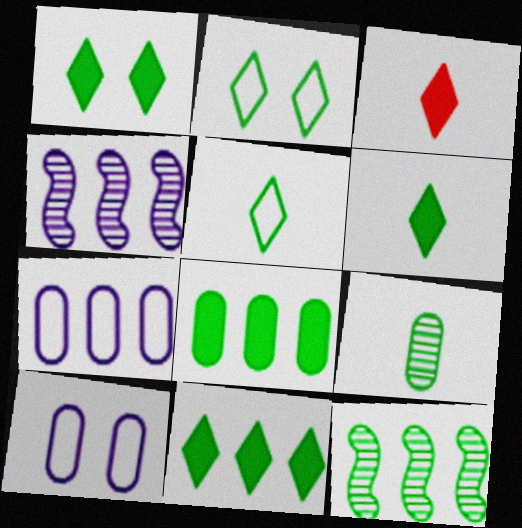[[1, 6, 11], 
[3, 10, 12]]